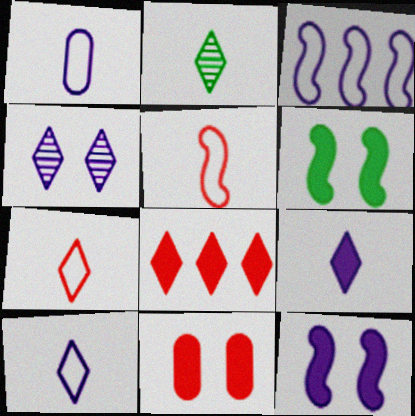[[2, 3, 11], 
[2, 7, 9]]